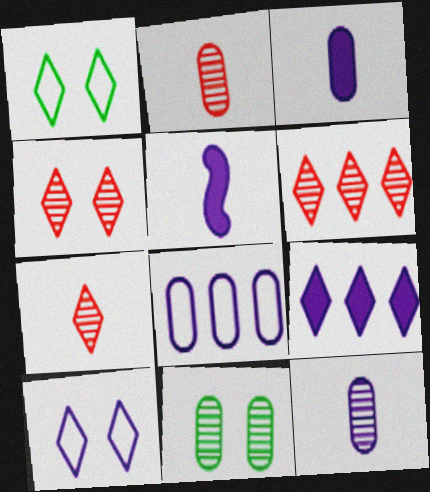[[1, 7, 9], 
[4, 6, 7]]